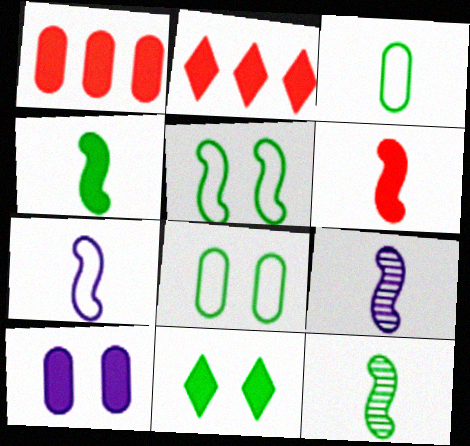[[2, 4, 10], 
[2, 8, 9], 
[6, 7, 12]]